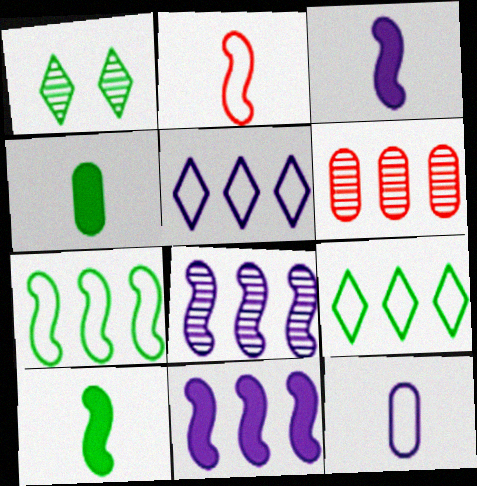[[1, 4, 7], 
[6, 9, 11]]